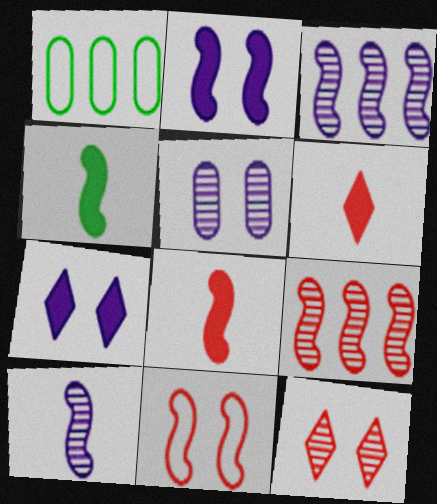[[3, 4, 11], 
[8, 9, 11]]